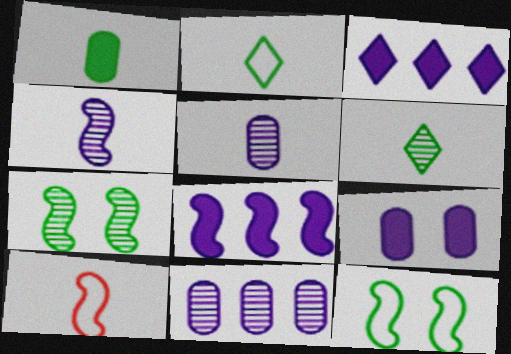[[7, 8, 10]]